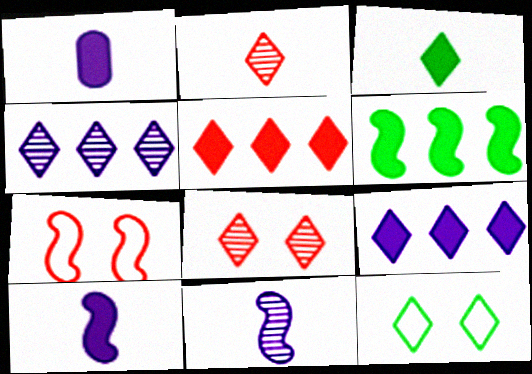[[2, 9, 12], 
[6, 7, 11]]